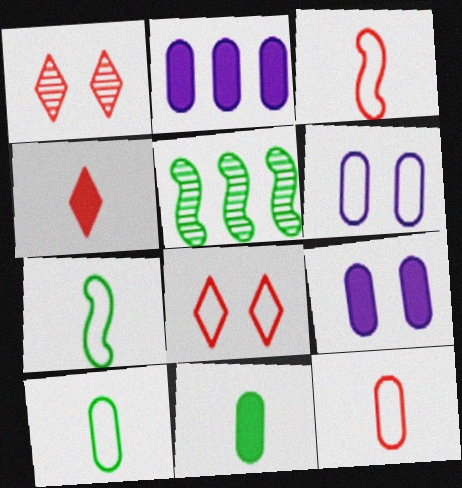[[1, 2, 7], 
[4, 5, 6]]